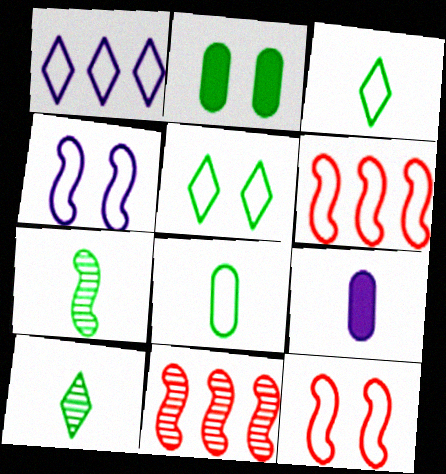[[1, 8, 12], 
[5, 9, 11]]